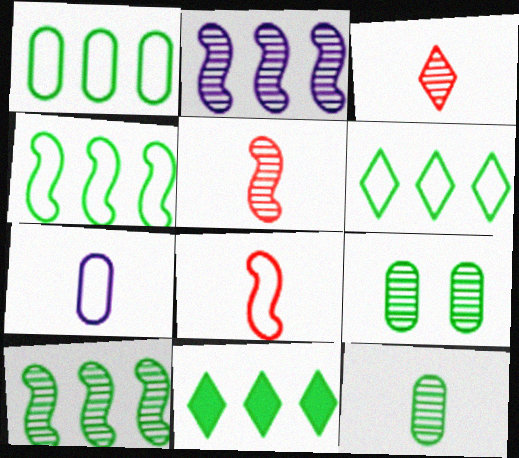[[1, 4, 6], 
[1, 10, 11], 
[2, 3, 9]]